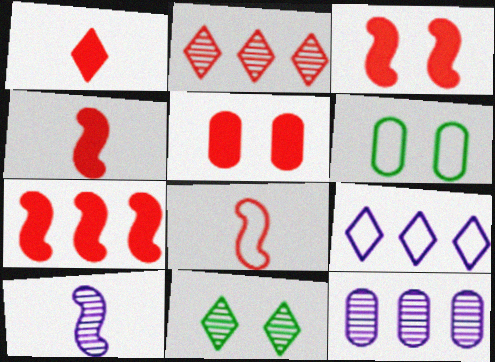[[1, 5, 7], 
[1, 9, 11], 
[2, 5, 8], 
[3, 4, 7], 
[6, 8, 9]]